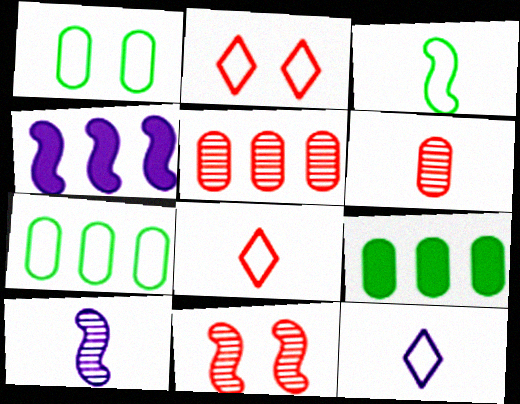[[2, 9, 10], 
[3, 4, 11], 
[9, 11, 12]]